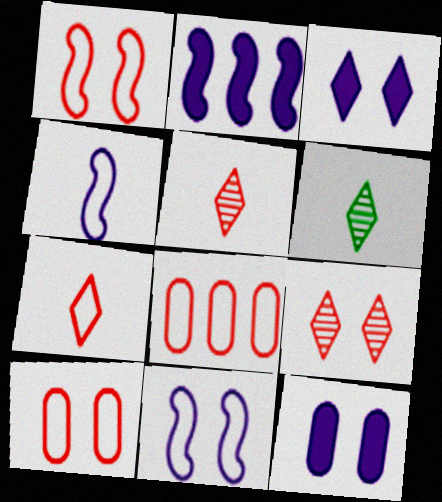[[1, 7, 8], 
[2, 6, 10]]